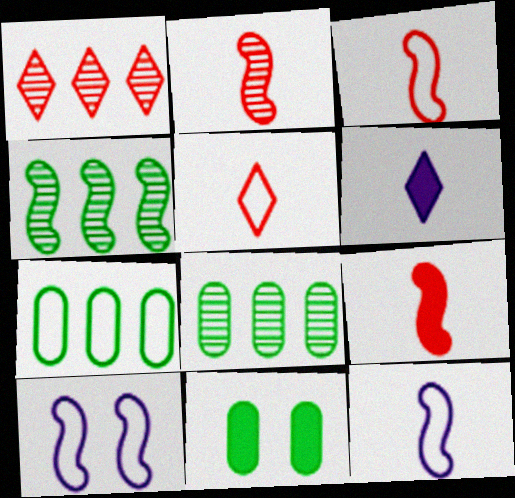[[1, 11, 12], 
[2, 3, 9], 
[4, 9, 10], 
[5, 7, 10]]